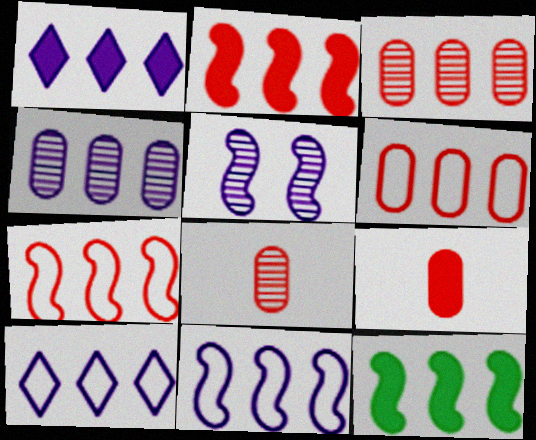[[1, 4, 11], 
[3, 10, 12]]